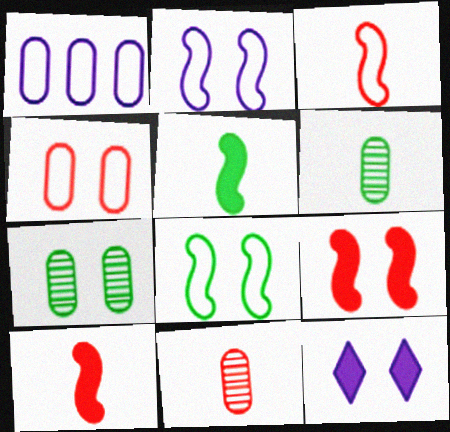[]